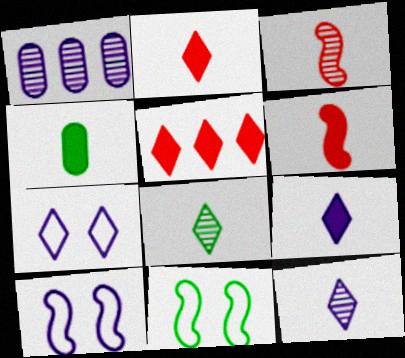[[1, 2, 11], 
[1, 9, 10], 
[4, 6, 9], 
[5, 7, 8]]